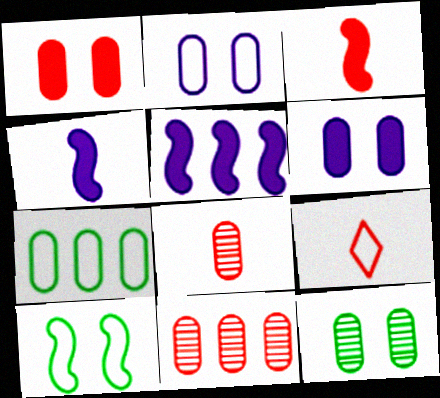[[1, 2, 12], 
[3, 8, 9], 
[5, 9, 12], 
[6, 7, 8]]